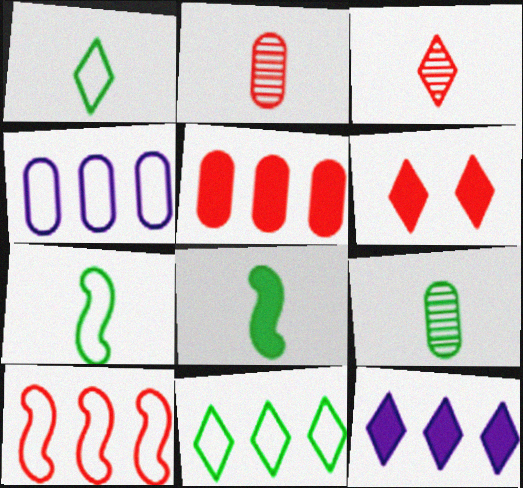[[1, 8, 9], 
[2, 6, 10], 
[4, 10, 11]]